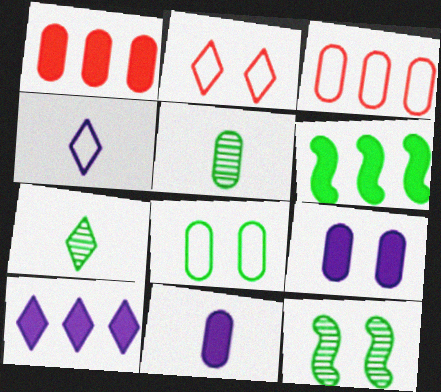[[1, 4, 12], 
[1, 6, 10], 
[2, 7, 10], 
[2, 9, 12], 
[3, 5, 9], 
[6, 7, 8]]